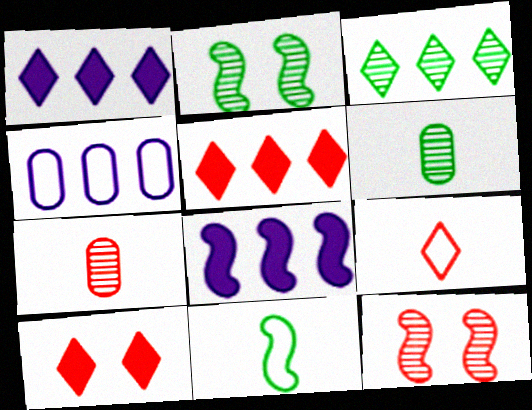[[2, 3, 6], 
[8, 11, 12]]